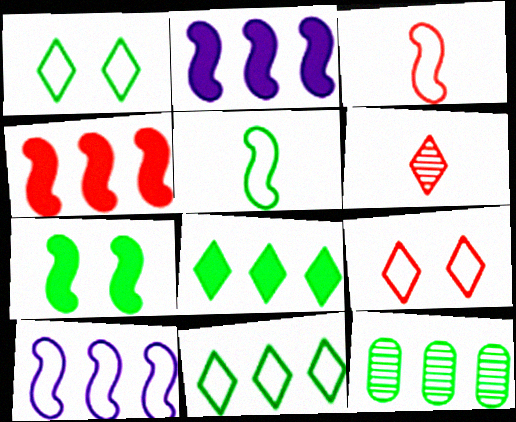[]